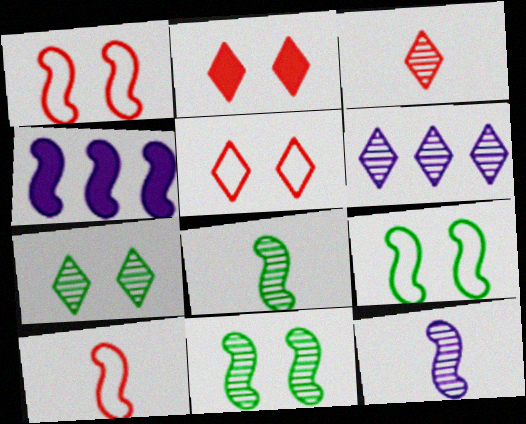[[1, 4, 8], 
[3, 6, 7], 
[4, 10, 11]]